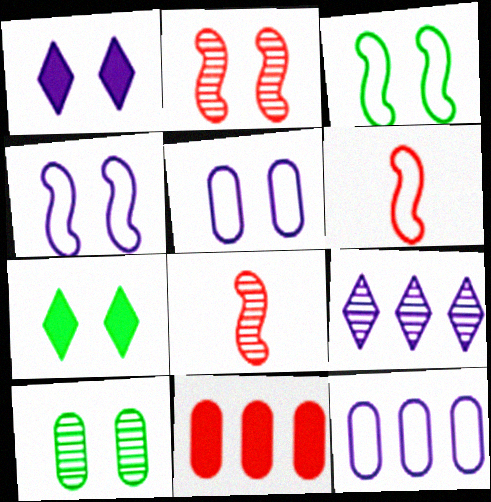[[2, 5, 7], 
[3, 7, 10], 
[7, 8, 12], 
[8, 9, 10]]